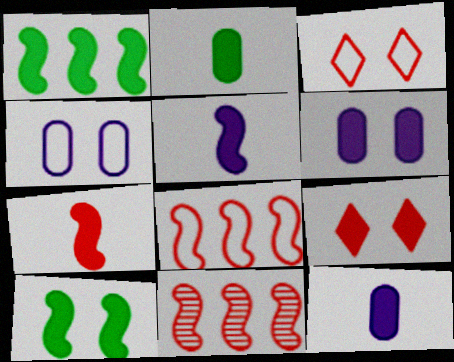[[1, 9, 12], 
[6, 9, 10]]